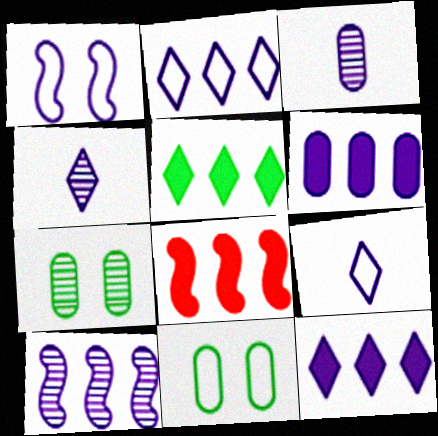[[1, 3, 12], 
[1, 4, 6], 
[2, 6, 10], 
[4, 8, 11], 
[5, 6, 8], 
[7, 8, 9]]